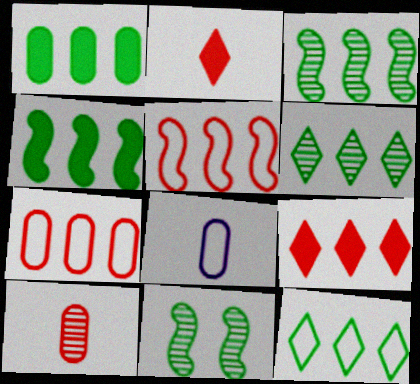[[1, 3, 12], 
[8, 9, 11]]